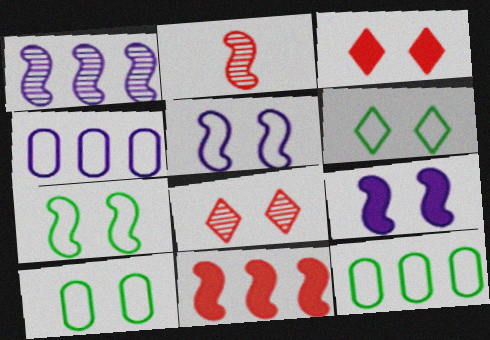[[6, 7, 10], 
[8, 9, 10]]